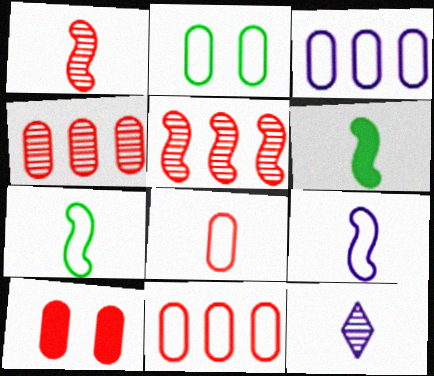[[1, 6, 9], 
[2, 3, 8], 
[4, 8, 10], 
[6, 8, 12]]